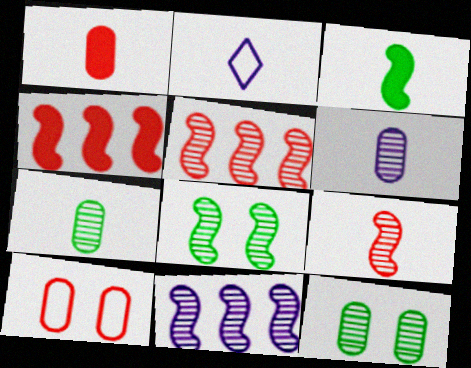[[2, 4, 12], 
[8, 9, 11]]